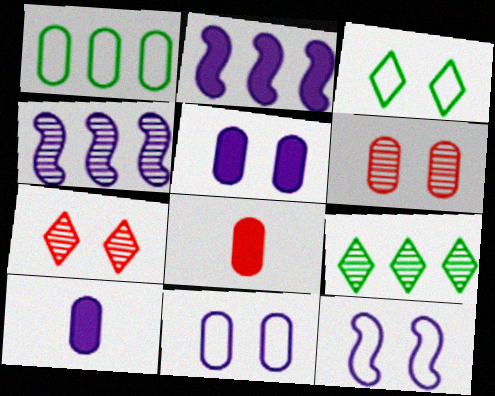[[1, 6, 10], 
[3, 4, 8], 
[8, 9, 12]]